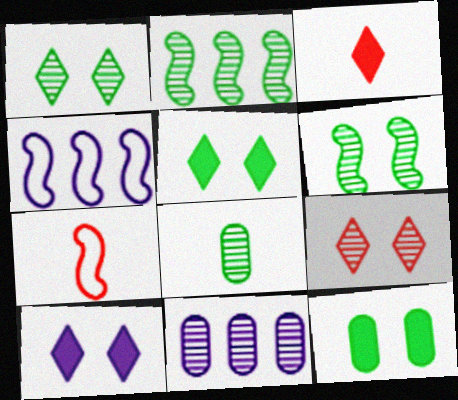[[1, 2, 8], 
[5, 7, 11]]